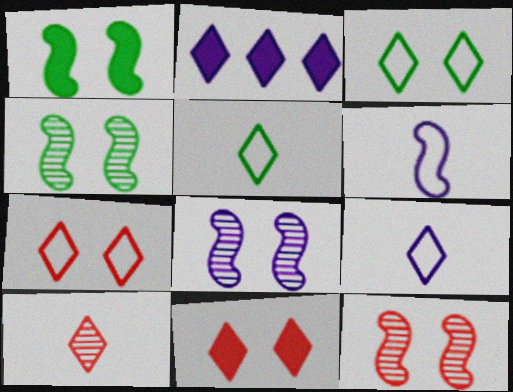[[2, 3, 10], 
[4, 8, 12]]